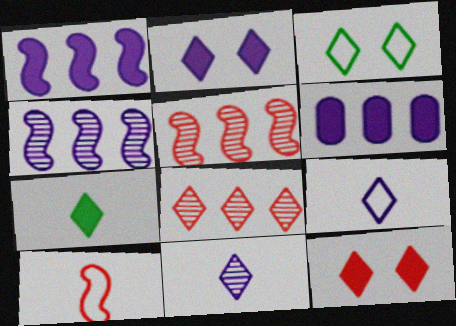[]